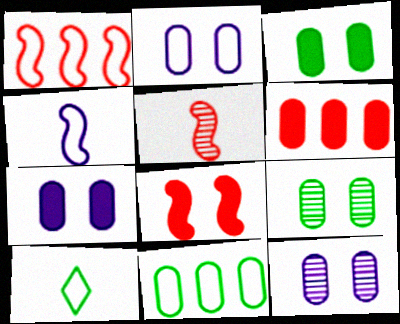[[1, 2, 10], 
[1, 5, 8], 
[2, 7, 12]]